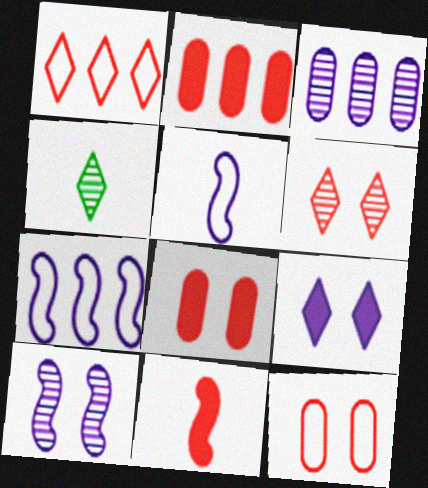[[1, 4, 9], 
[3, 5, 9], 
[4, 7, 8]]